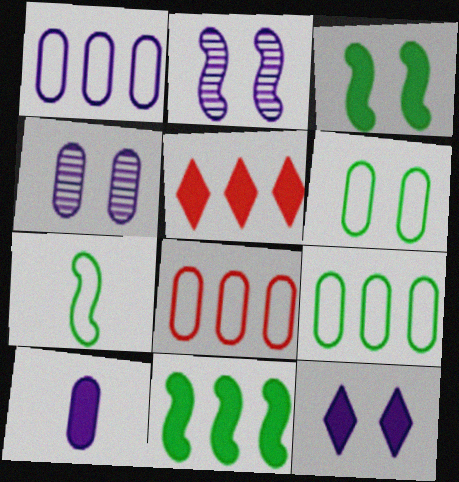[[1, 4, 10], 
[1, 8, 9], 
[3, 5, 10], 
[4, 5, 7]]